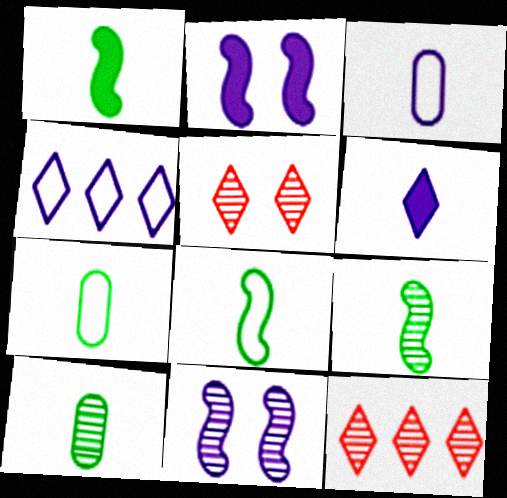[[1, 8, 9], 
[2, 7, 12], 
[10, 11, 12]]